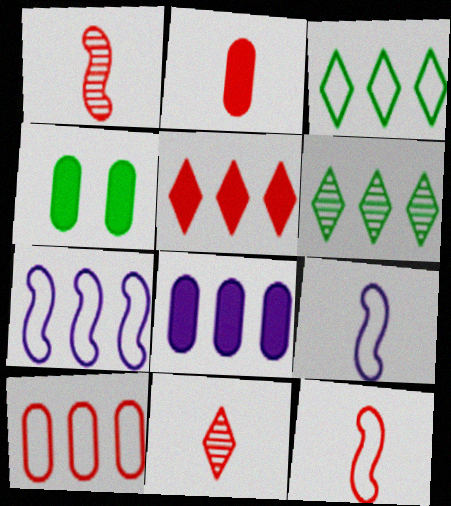[[2, 4, 8], 
[2, 11, 12], 
[3, 7, 10], 
[4, 7, 11]]